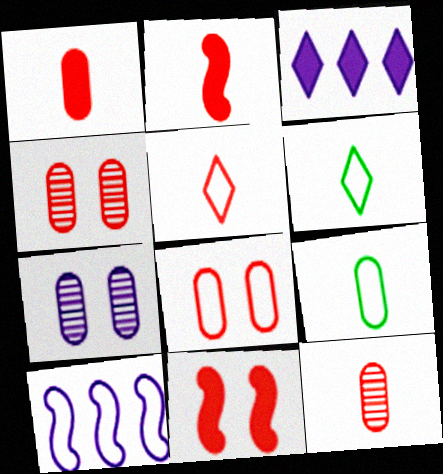[[2, 5, 12], 
[6, 8, 10]]